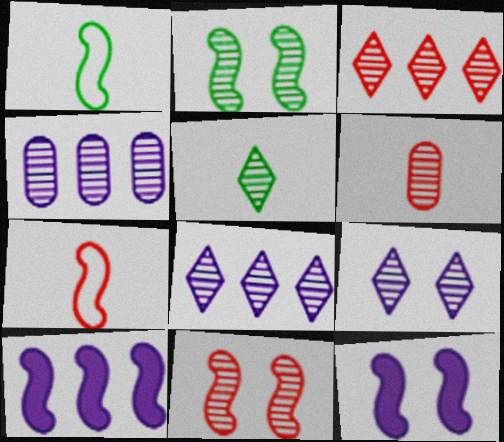[[1, 10, 11], 
[2, 6, 8], 
[2, 7, 10], 
[3, 5, 9], 
[3, 6, 11], 
[4, 5, 11]]